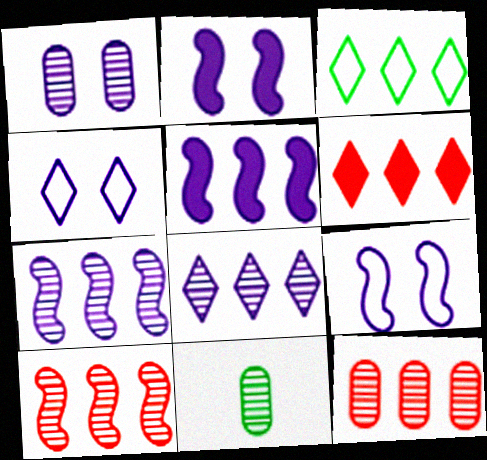[[1, 2, 4], 
[1, 11, 12], 
[3, 5, 12], 
[3, 6, 8], 
[6, 9, 11]]